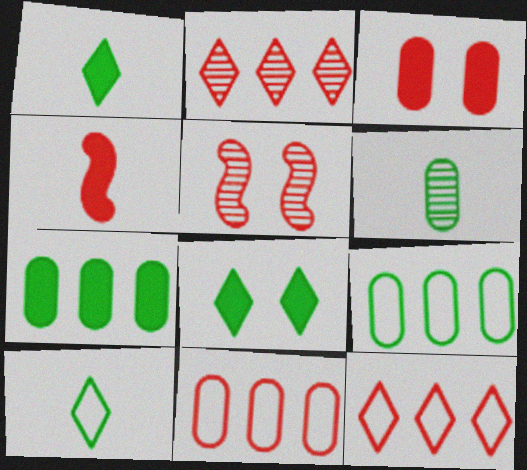[]